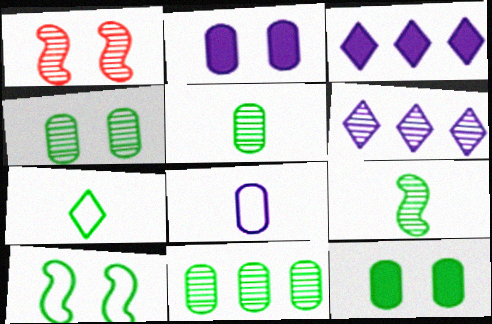[[1, 5, 6], 
[4, 5, 11]]